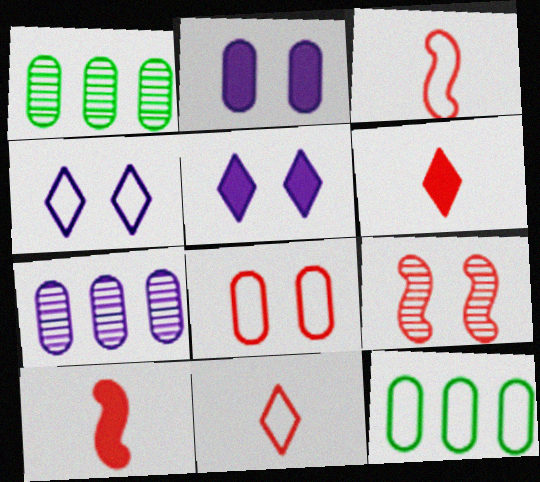[[1, 3, 5], 
[1, 4, 10], 
[3, 4, 12]]